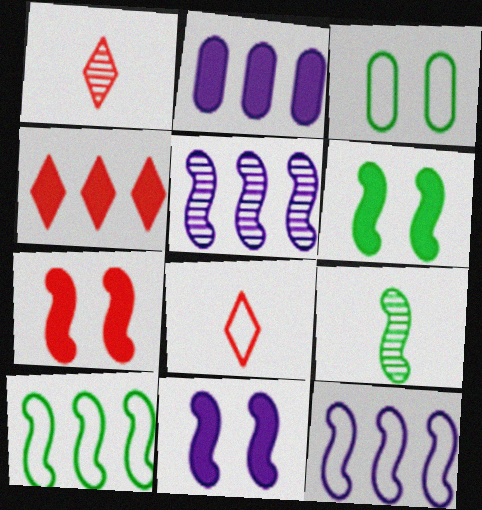[[3, 8, 12], 
[6, 7, 11], 
[6, 9, 10], 
[7, 9, 12]]